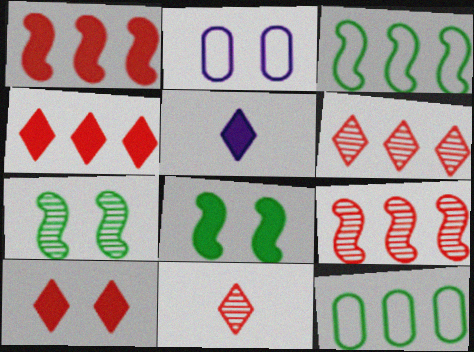[[2, 7, 10]]